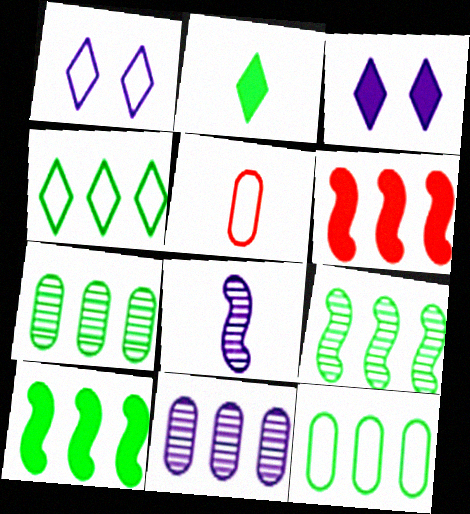[[2, 5, 8], 
[3, 5, 9], 
[4, 6, 11], 
[4, 7, 10]]